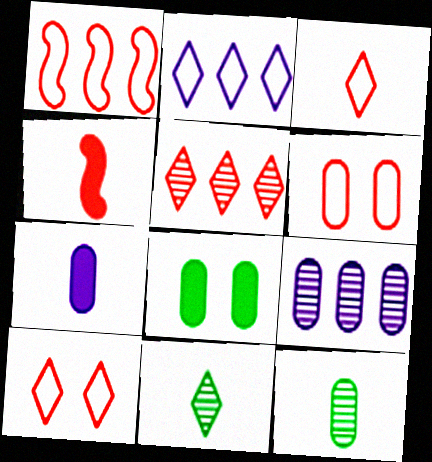[[1, 3, 6], 
[4, 5, 6]]